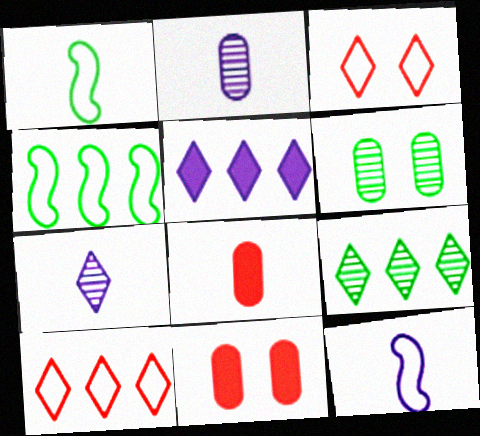[[1, 7, 8], 
[4, 7, 11], 
[5, 9, 10], 
[9, 11, 12]]